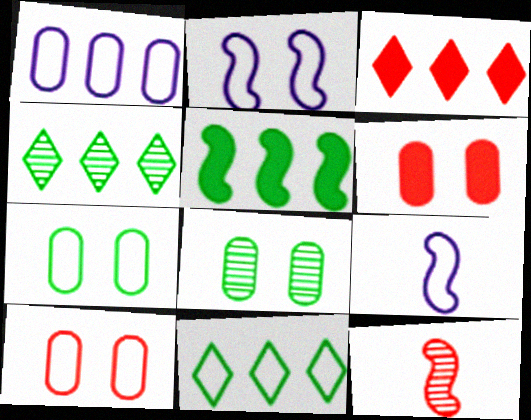[[2, 5, 12], 
[3, 8, 9], 
[3, 10, 12], 
[4, 6, 9], 
[9, 10, 11]]